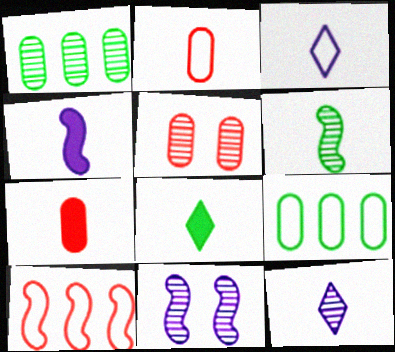[[3, 6, 7], 
[4, 7, 8]]